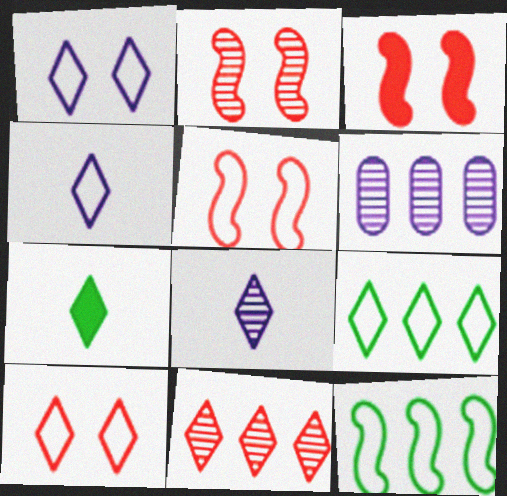[[1, 7, 11], 
[2, 3, 5], 
[4, 9, 10], 
[5, 6, 7]]